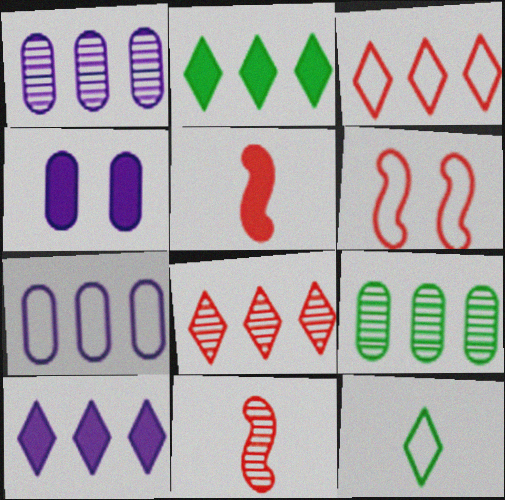[[2, 4, 5], 
[6, 7, 12]]